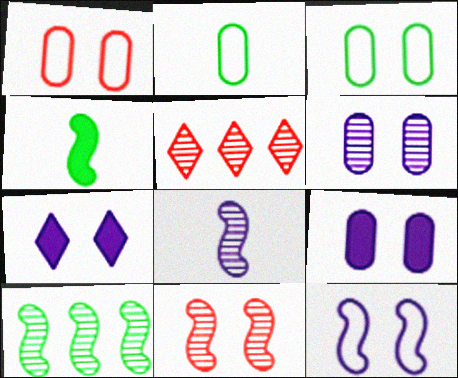[[3, 7, 11], 
[6, 7, 12], 
[8, 10, 11]]